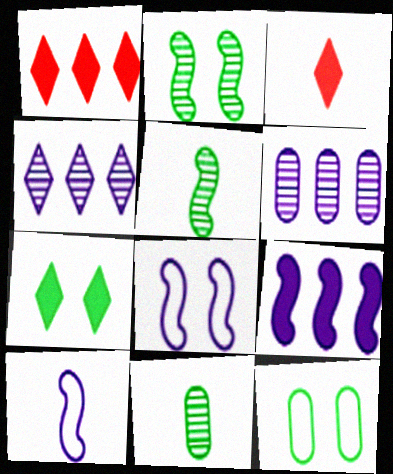[[1, 8, 11], 
[2, 7, 12], 
[3, 10, 11]]